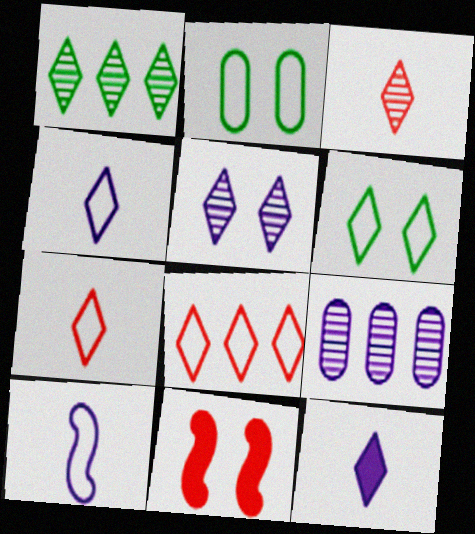[[1, 3, 5], 
[2, 5, 11], 
[2, 8, 10], 
[4, 6, 8]]